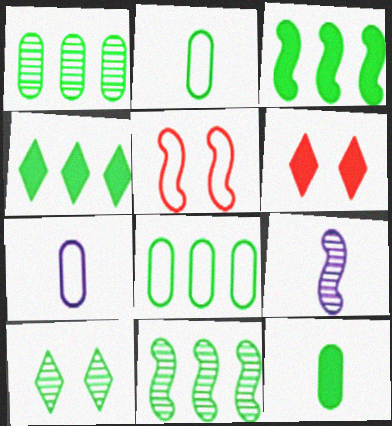[[2, 3, 10], 
[3, 5, 9], 
[4, 8, 11], 
[6, 7, 11], 
[6, 8, 9]]